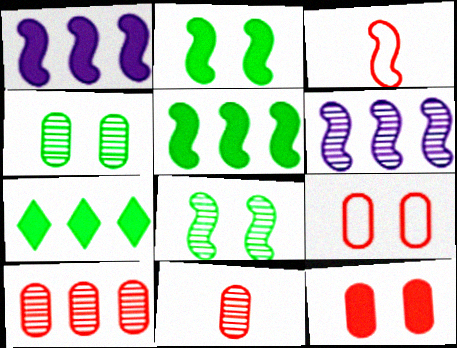[[1, 3, 8], 
[2, 3, 6]]